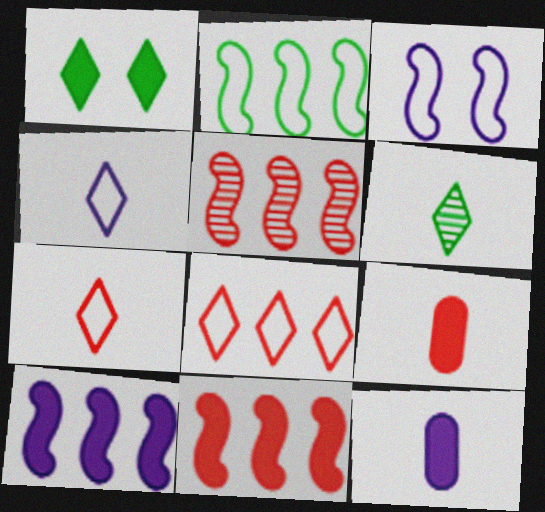[[1, 9, 10], 
[1, 11, 12], 
[2, 5, 10]]